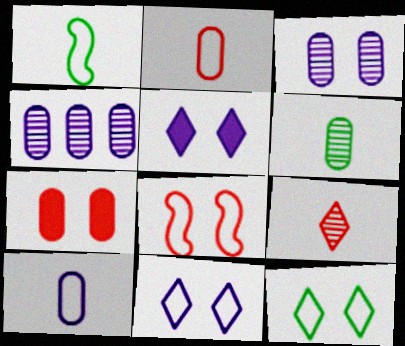[]